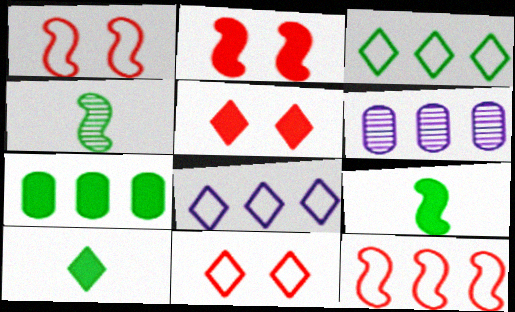[[1, 6, 10], 
[6, 9, 11]]